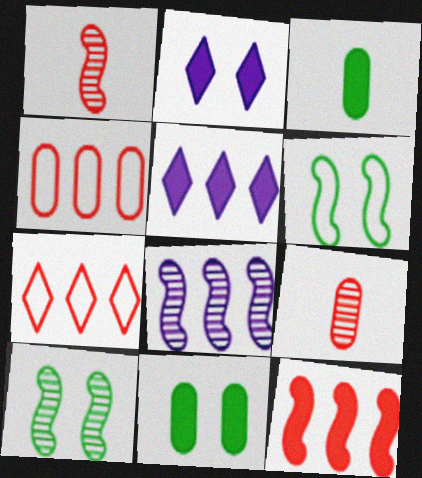[[1, 8, 10], 
[2, 3, 12], 
[5, 6, 9]]